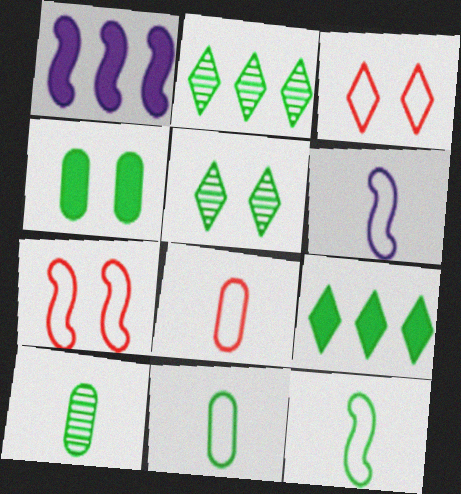[[1, 3, 10], 
[1, 5, 8], 
[2, 4, 12]]